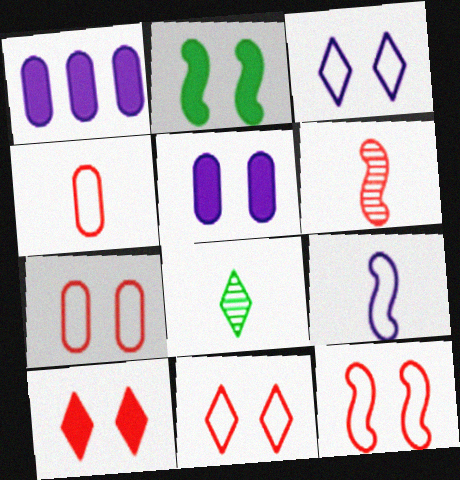[[1, 8, 12], 
[2, 5, 10], 
[7, 11, 12]]